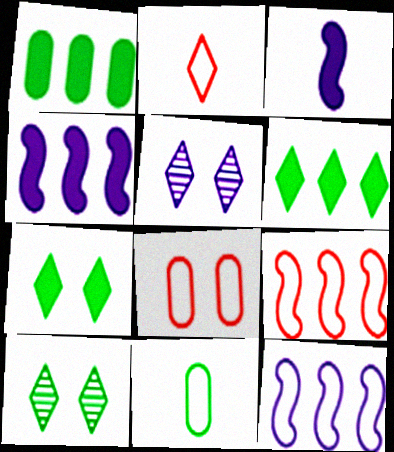[[2, 5, 6], 
[2, 8, 9]]